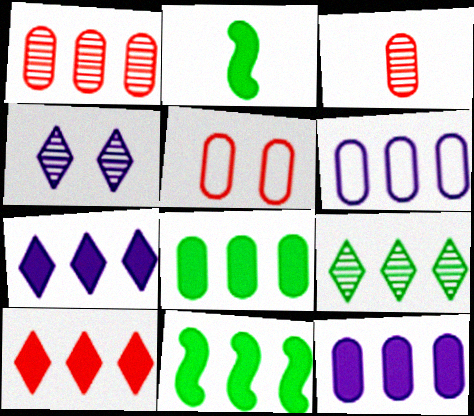[[1, 6, 8], 
[10, 11, 12]]